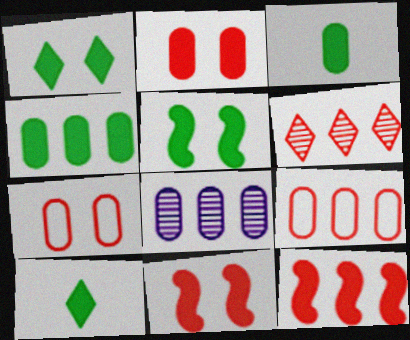[[3, 7, 8], 
[4, 5, 10], 
[4, 8, 9], 
[6, 9, 12]]